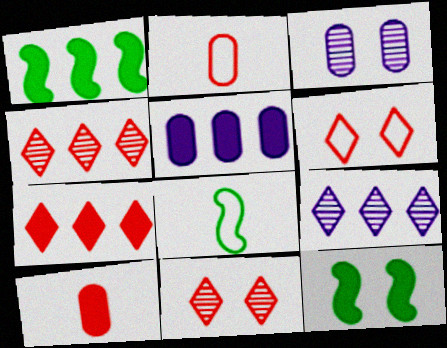[[1, 5, 7], 
[2, 9, 12], 
[3, 6, 12], 
[3, 7, 8], 
[5, 8, 11]]